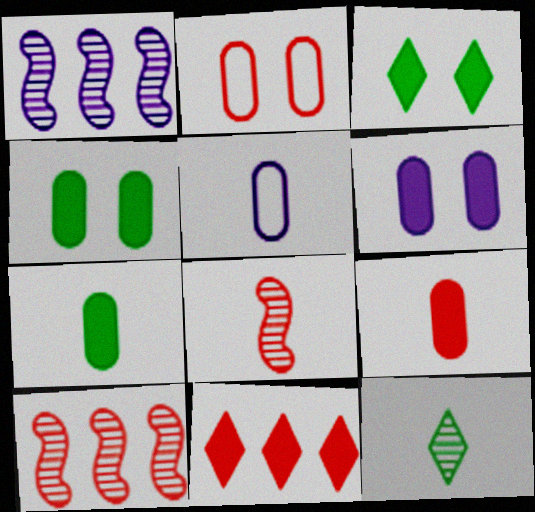[[2, 8, 11], 
[3, 5, 10]]